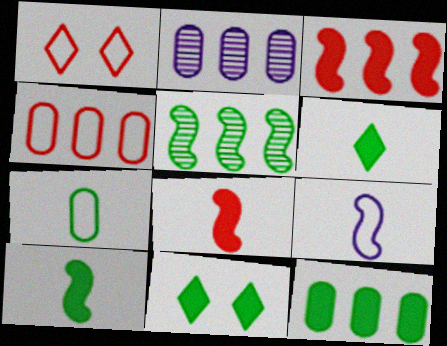[[1, 2, 10], 
[2, 4, 12], 
[5, 7, 11], 
[10, 11, 12]]